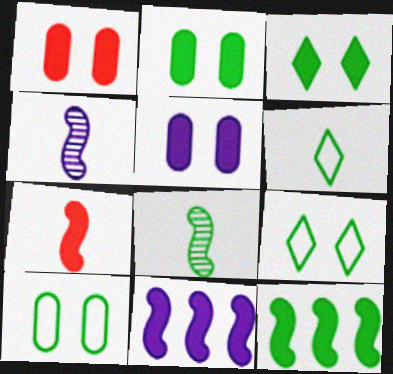[[1, 2, 5]]